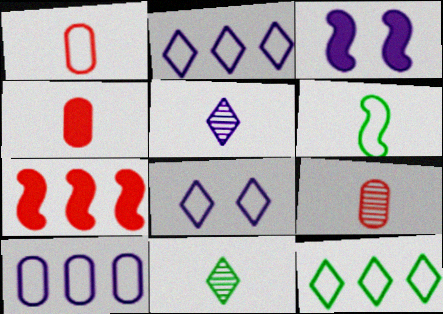[[1, 4, 9], 
[3, 5, 10], 
[3, 9, 12], 
[4, 5, 6]]